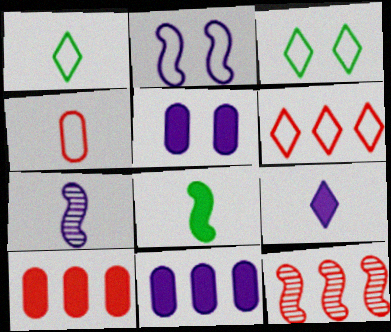[[1, 5, 12], 
[2, 8, 12], 
[3, 7, 10], 
[6, 10, 12]]